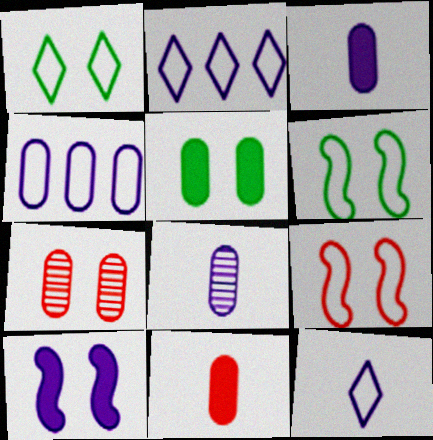[[1, 7, 10], 
[2, 8, 10]]